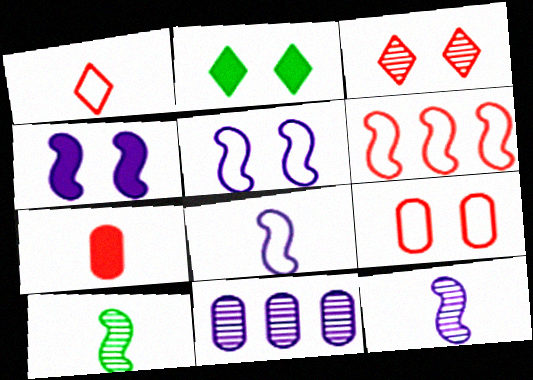[[1, 6, 9], 
[3, 6, 7], 
[3, 10, 11], 
[4, 6, 10]]